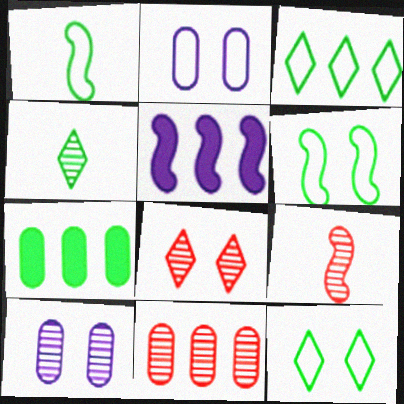[[3, 5, 11], 
[4, 6, 7], 
[5, 6, 9], 
[8, 9, 11]]